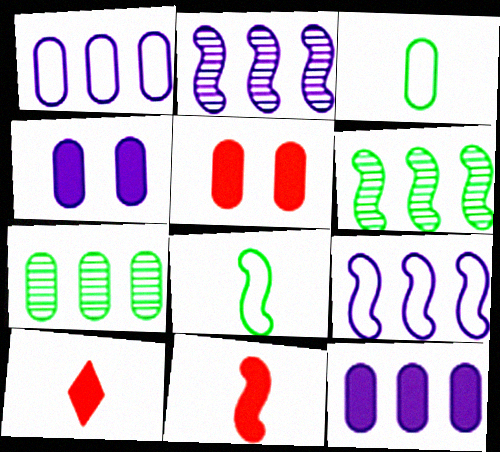[]